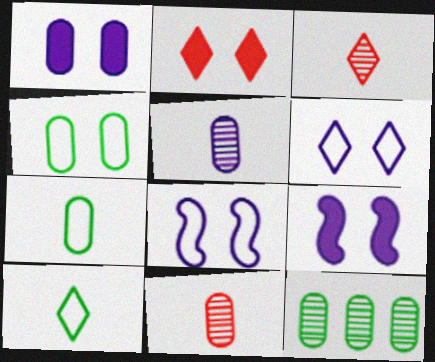[]